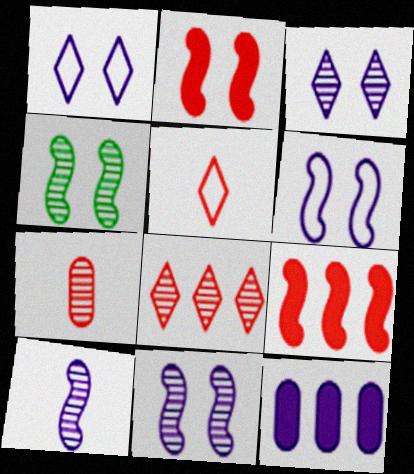[[1, 10, 12], 
[2, 4, 6], 
[4, 5, 12]]